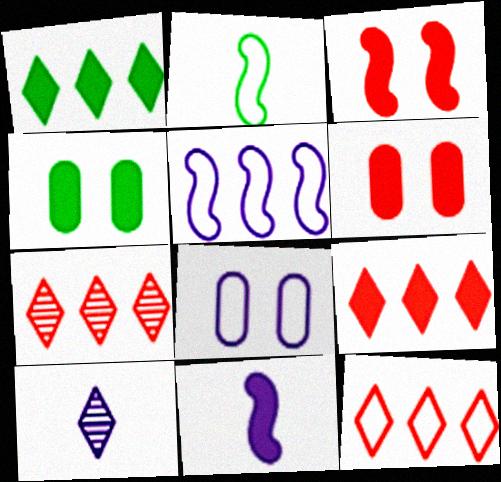[[1, 6, 11], 
[2, 8, 12], 
[4, 9, 11], 
[7, 9, 12]]